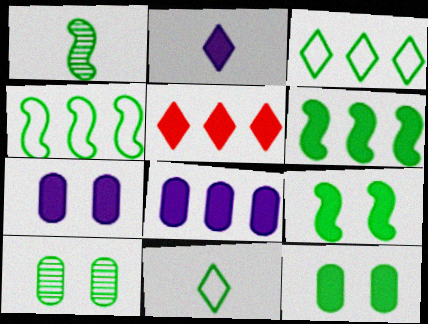[[1, 3, 12], 
[1, 4, 9], 
[5, 6, 8], 
[6, 10, 11]]